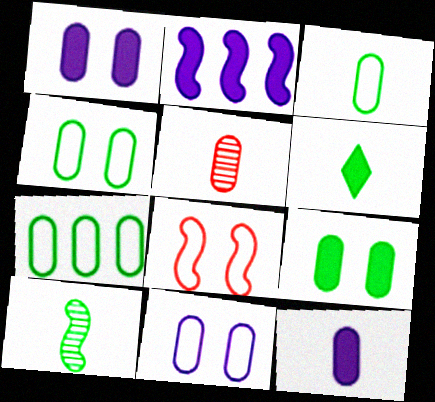[[1, 5, 7], 
[2, 8, 10], 
[3, 4, 7], 
[3, 5, 12], 
[3, 6, 10]]